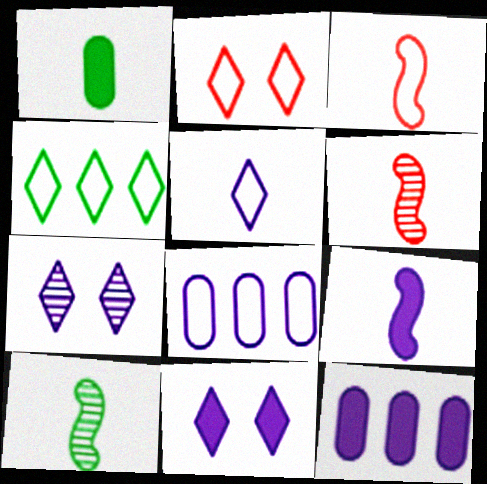[[1, 5, 6], 
[2, 4, 5], 
[2, 10, 12], 
[3, 9, 10], 
[7, 8, 9], 
[9, 11, 12]]